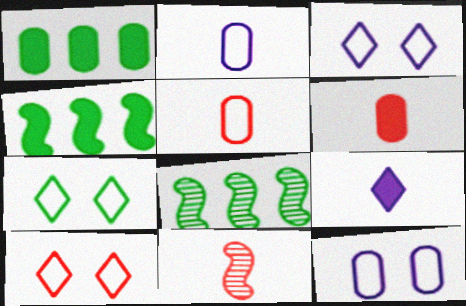[[1, 3, 11], 
[3, 6, 8], 
[3, 7, 10]]